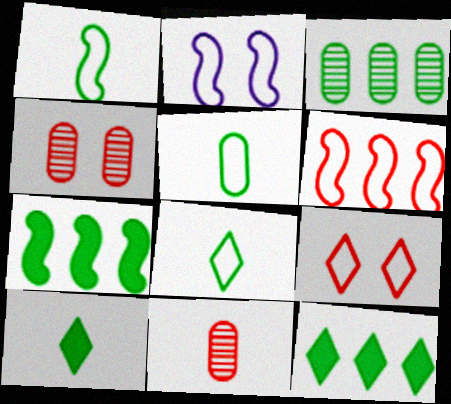[[1, 2, 6], 
[1, 5, 8], 
[2, 11, 12]]